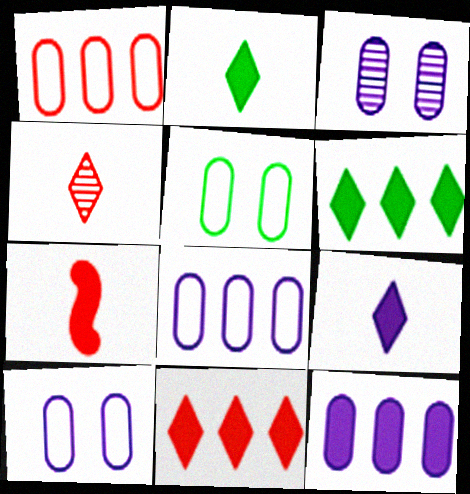[]